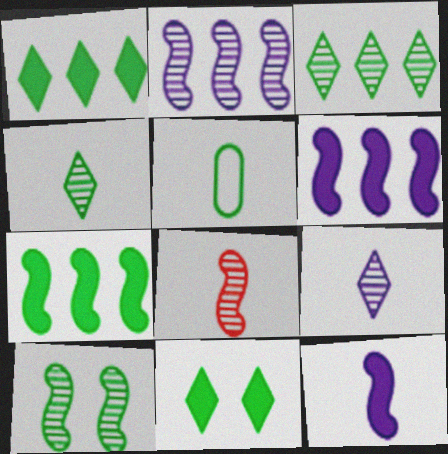[[1, 5, 10], 
[2, 8, 10]]